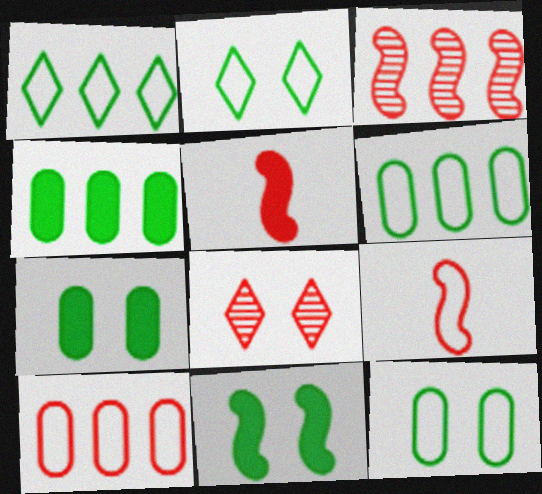[[5, 8, 10]]